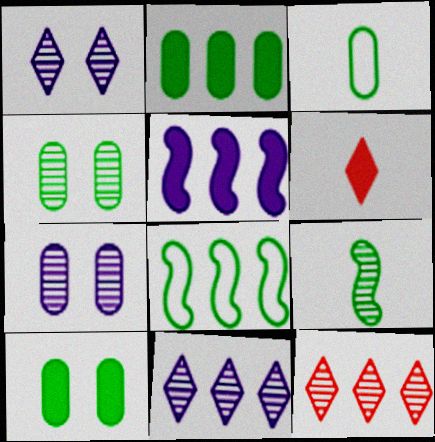[[2, 3, 4], 
[5, 6, 10], 
[6, 7, 8], 
[7, 9, 12]]